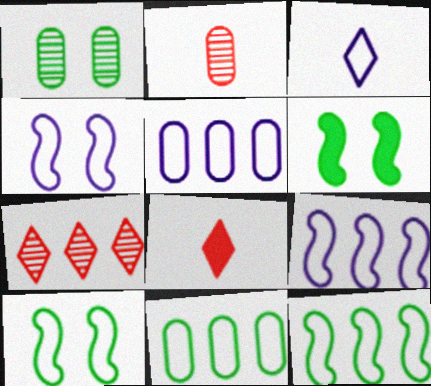[[1, 8, 9], 
[3, 4, 5]]